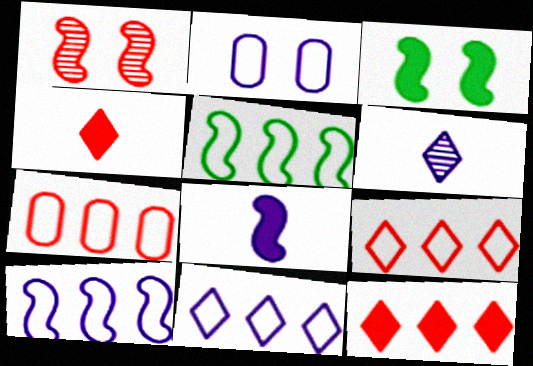[[1, 4, 7], 
[1, 5, 8], 
[3, 6, 7], 
[5, 7, 11]]